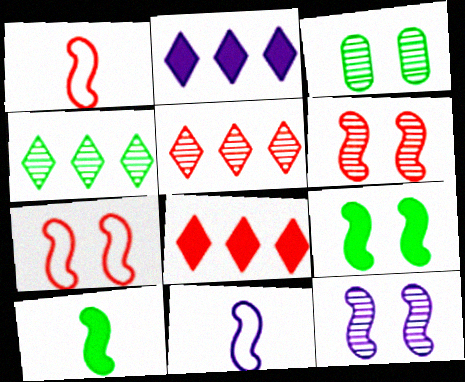[[1, 2, 3], 
[3, 8, 11], 
[7, 9, 12]]